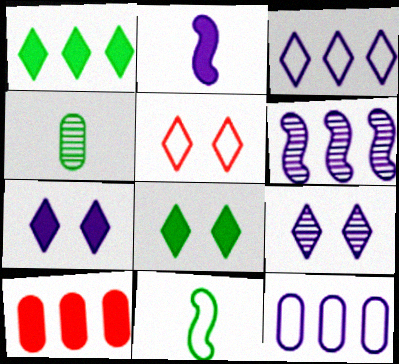[[2, 8, 10], 
[2, 9, 12], 
[5, 8, 9], 
[5, 11, 12], 
[9, 10, 11]]